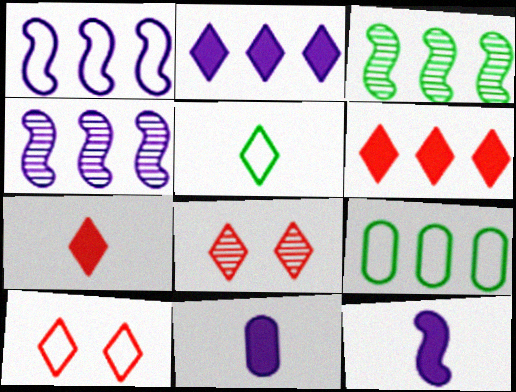[[2, 5, 8], 
[3, 10, 11], 
[4, 6, 9], 
[8, 9, 12]]